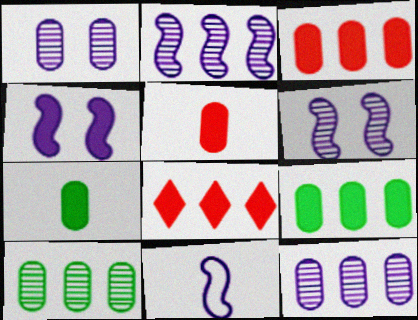[[2, 4, 11], 
[4, 7, 8]]